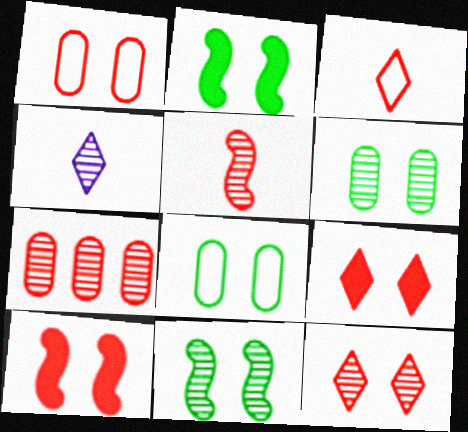[[1, 10, 12], 
[3, 7, 10], 
[4, 7, 11], 
[5, 7, 12]]